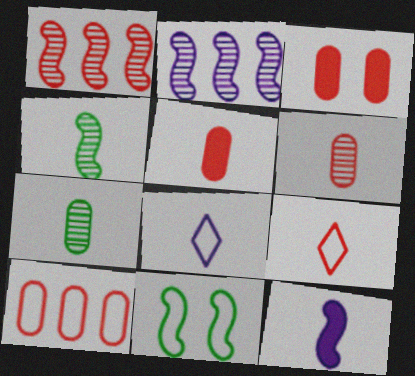[[1, 3, 9], 
[1, 11, 12], 
[3, 6, 10], 
[4, 5, 8], 
[7, 9, 12], 
[8, 10, 11]]